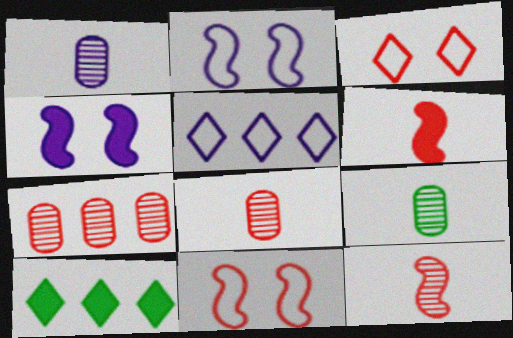[[1, 4, 5], 
[1, 8, 9], 
[1, 10, 11], 
[2, 8, 10], 
[3, 6, 7]]